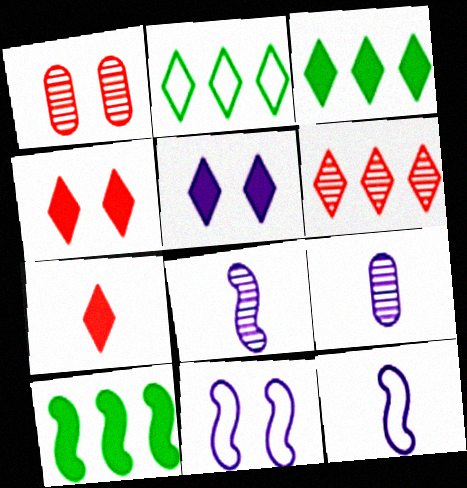[[1, 3, 12], 
[3, 5, 7]]